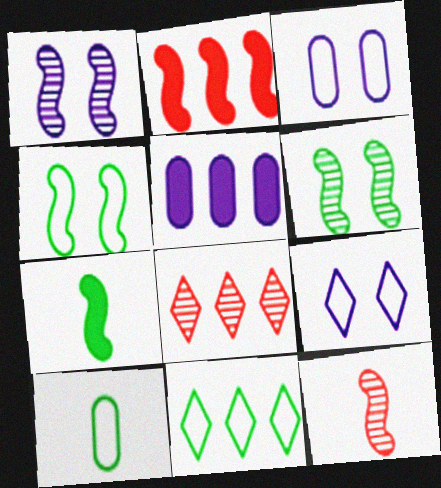[[3, 7, 8], 
[4, 10, 11]]